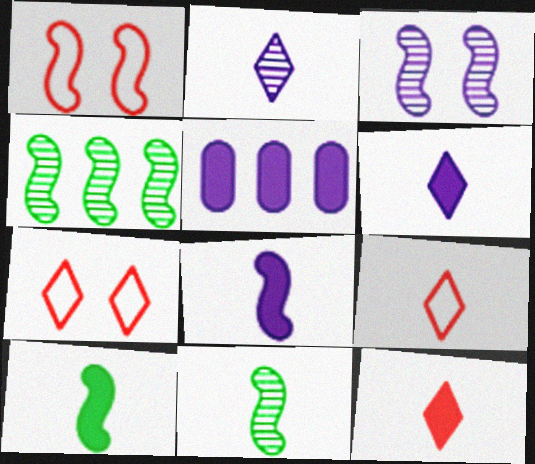[[1, 4, 8], 
[5, 7, 11]]